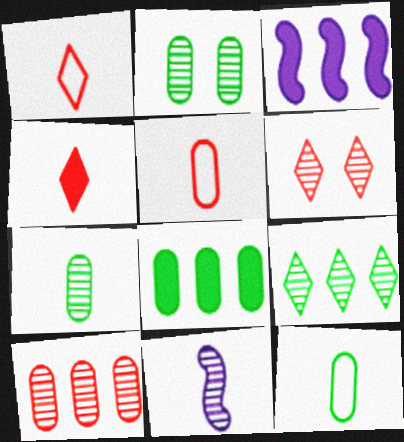[[1, 2, 3], 
[2, 8, 12], 
[3, 6, 12], 
[4, 11, 12]]